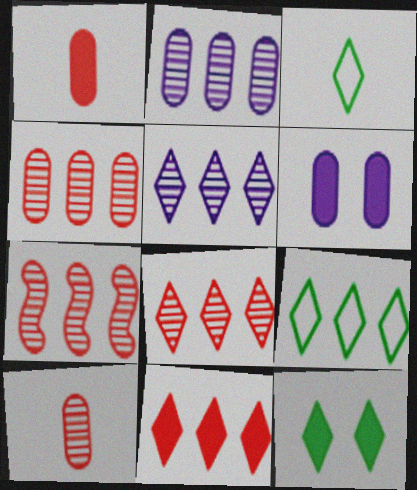[[3, 6, 7], 
[4, 7, 8], 
[5, 9, 11]]